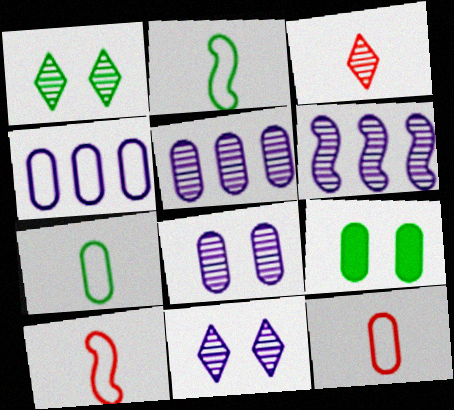[[5, 9, 12]]